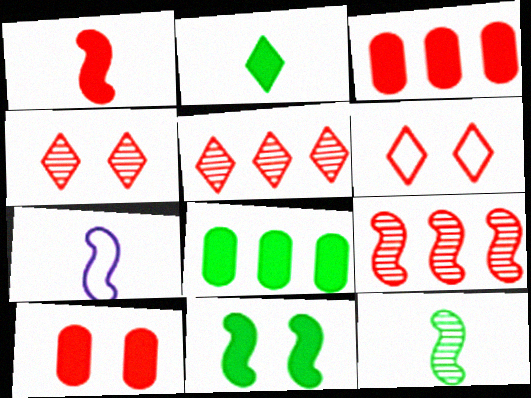[[1, 7, 12], 
[2, 8, 11], 
[4, 7, 8], 
[7, 9, 11]]